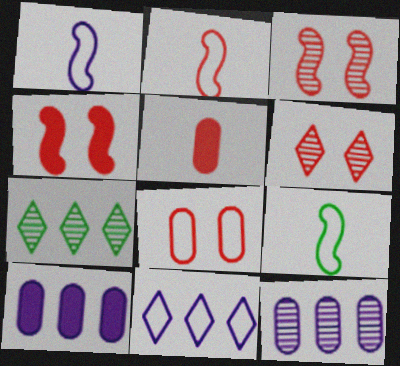[[1, 2, 9], 
[4, 6, 8], 
[6, 9, 10], 
[8, 9, 11]]